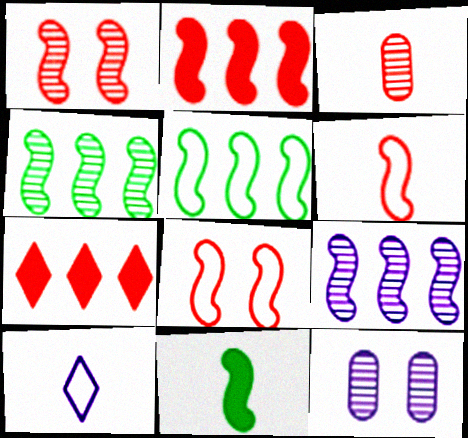[[1, 2, 6], 
[2, 5, 9], 
[3, 7, 8], 
[3, 10, 11], 
[8, 9, 11]]